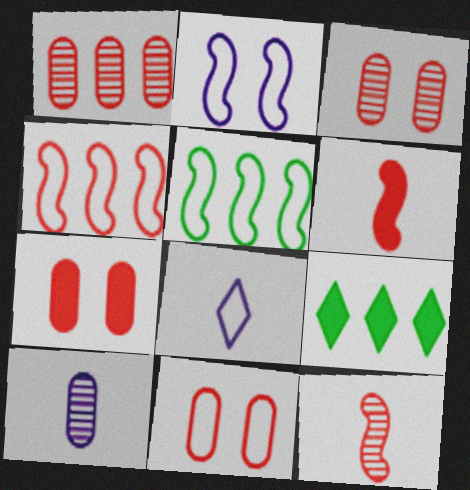[[3, 7, 11], 
[5, 8, 11]]